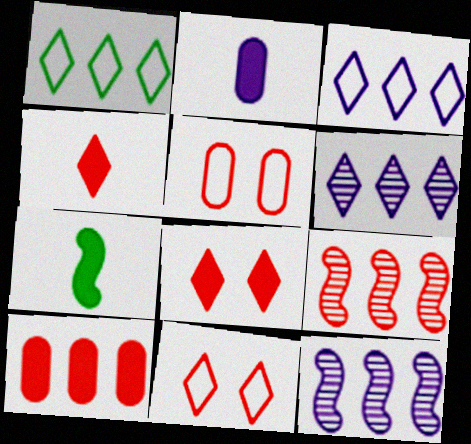[[1, 10, 12], 
[2, 4, 7], 
[4, 5, 9], 
[5, 6, 7]]